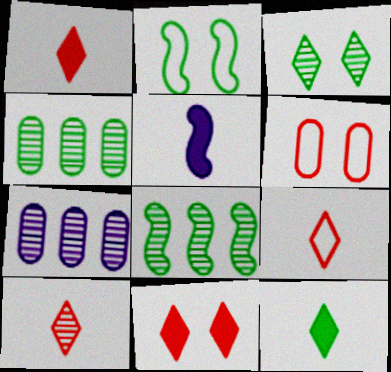[[1, 2, 7], 
[1, 9, 10], 
[2, 4, 12]]